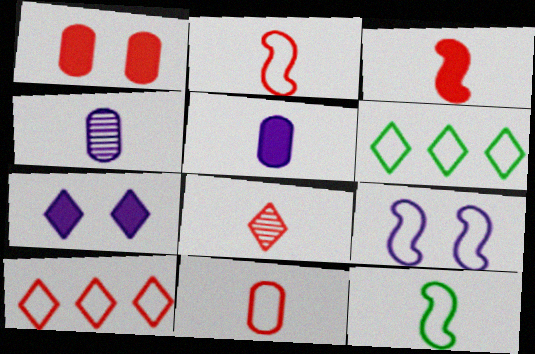[[3, 8, 11], 
[5, 8, 12], 
[6, 7, 8], 
[6, 9, 11]]